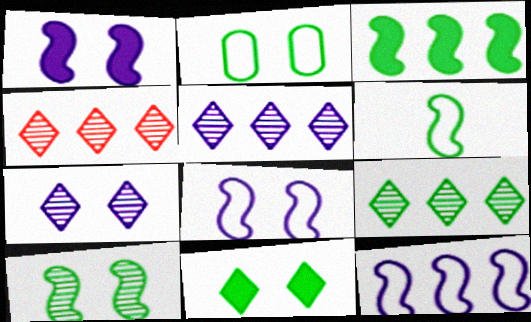[[2, 10, 11], 
[3, 6, 10], 
[4, 5, 9]]